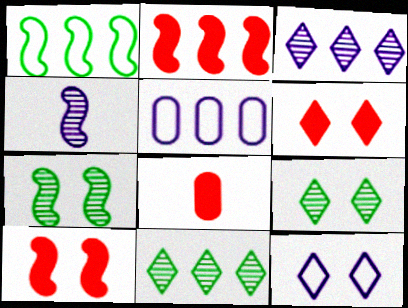[[1, 4, 10], 
[2, 5, 11], 
[2, 6, 8], 
[6, 9, 12]]